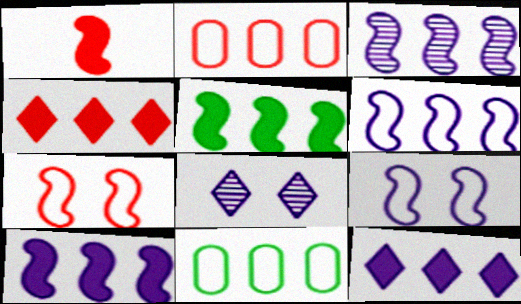[[1, 8, 11], 
[3, 4, 11], 
[3, 6, 10]]